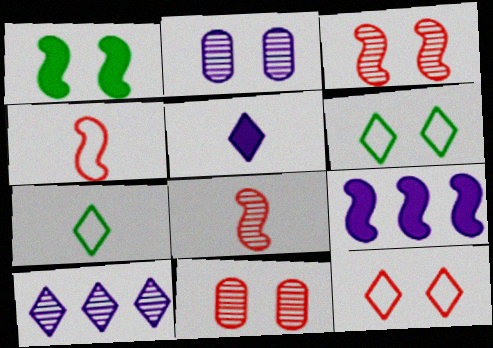[[1, 2, 12], 
[7, 9, 11]]